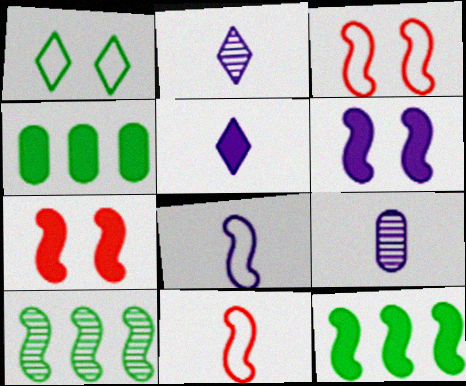[[2, 3, 4], 
[4, 5, 7], 
[5, 8, 9], 
[6, 10, 11], 
[7, 8, 10]]